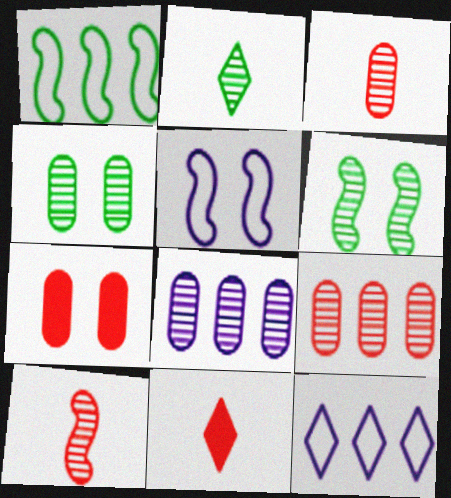[[3, 4, 8]]